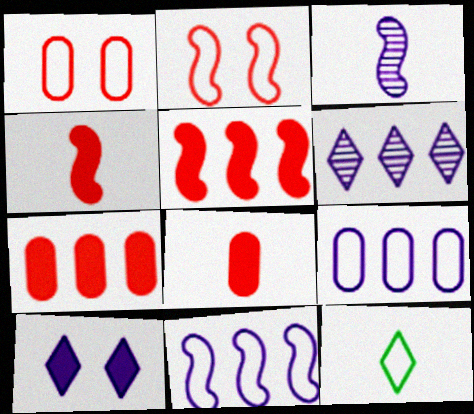[[1, 11, 12], 
[2, 9, 12], 
[3, 8, 12], 
[3, 9, 10]]